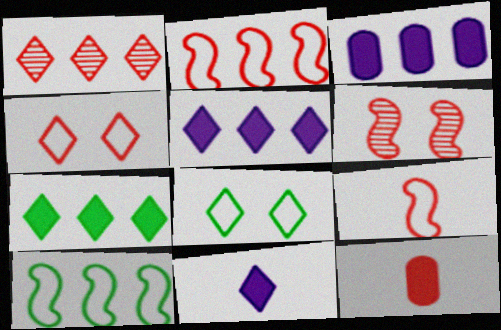[[1, 3, 10], 
[1, 8, 11]]